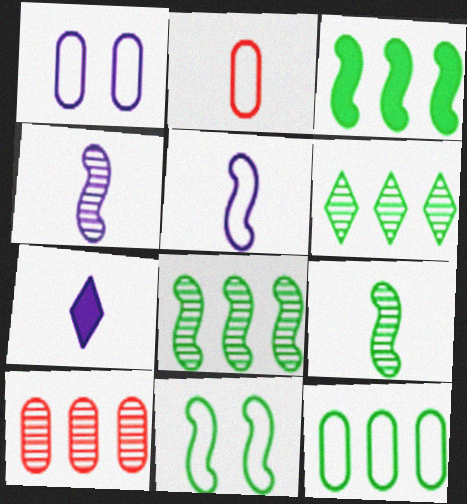[[1, 2, 12], 
[2, 7, 9], 
[3, 6, 12], 
[3, 9, 11], 
[7, 10, 11]]